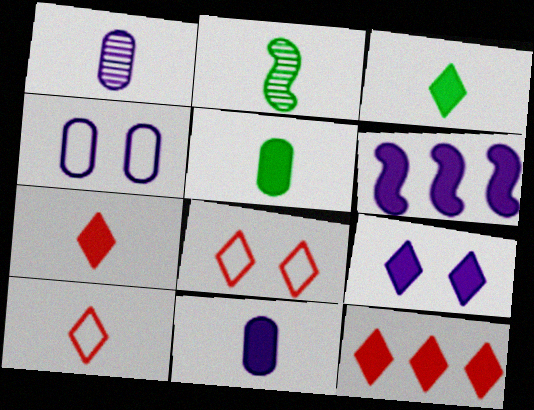[[2, 4, 12], 
[2, 10, 11], 
[3, 9, 12], 
[6, 9, 11]]